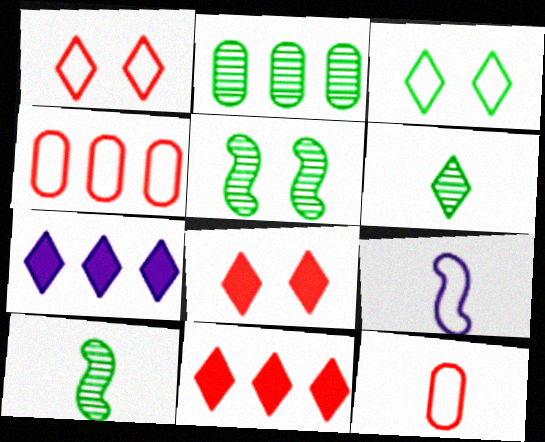[[1, 6, 7], 
[2, 5, 6], 
[2, 8, 9], 
[3, 4, 9], 
[5, 7, 12]]